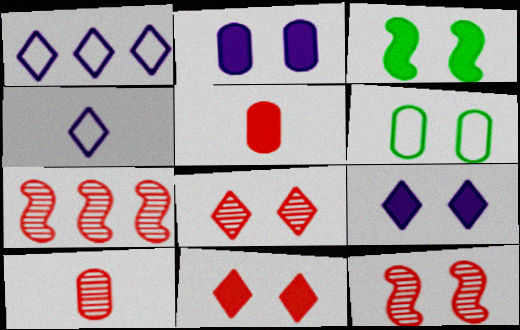[[1, 3, 10], 
[2, 3, 11], 
[6, 9, 12], 
[7, 8, 10]]